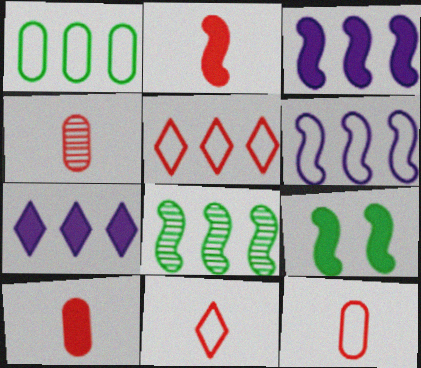[[1, 5, 6], 
[2, 3, 9], 
[2, 4, 11], 
[4, 10, 12], 
[7, 9, 10]]